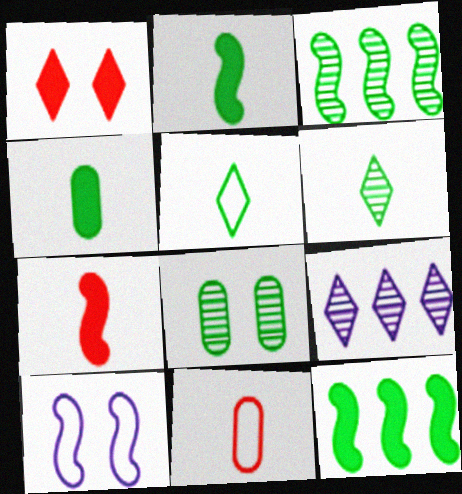[[1, 5, 9], 
[1, 8, 10], 
[3, 6, 8], 
[3, 7, 10], 
[5, 8, 12]]